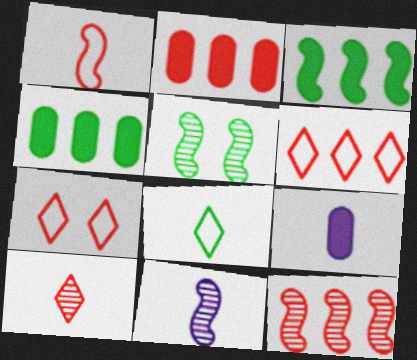[[2, 6, 12], 
[4, 5, 8], 
[4, 7, 11], 
[5, 6, 9], 
[5, 11, 12]]